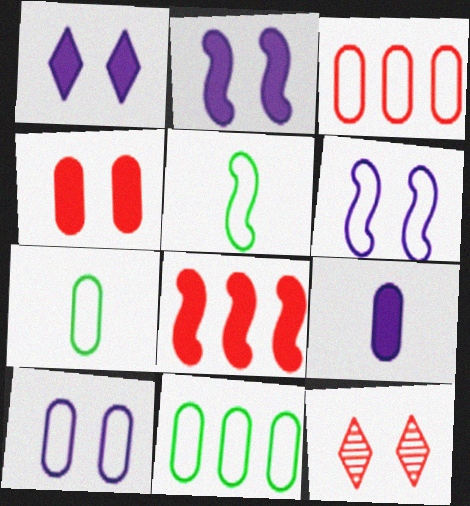[[3, 7, 10]]